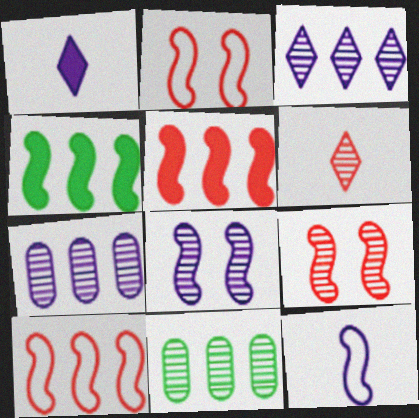[[1, 2, 11], 
[4, 9, 12], 
[6, 8, 11]]